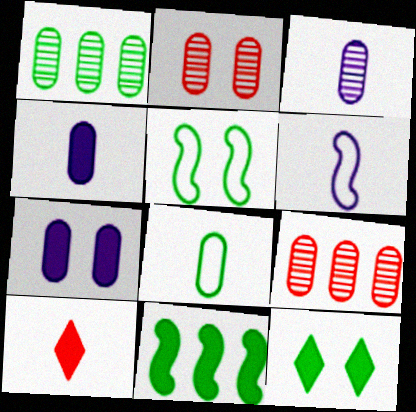[[1, 2, 3], 
[6, 9, 12], 
[7, 8, 9], 
[7, 10, 11]]